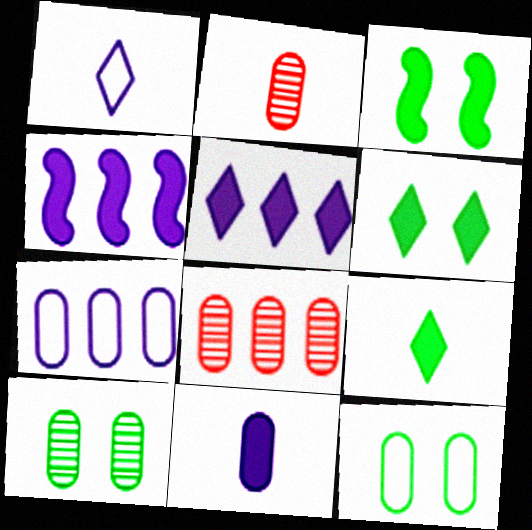[[1, 3, 8], 
[8, 11, 12]]